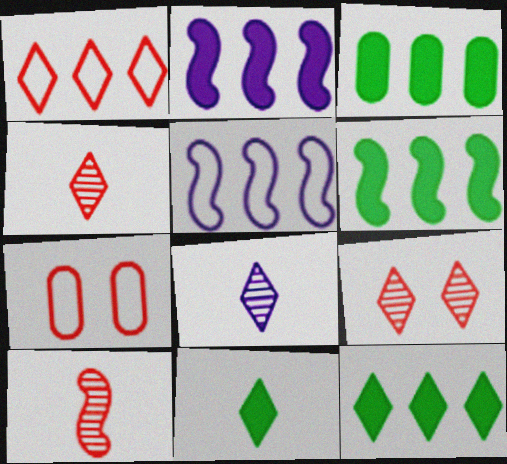[[3, 6, 12], 
[6, 7, 8]]